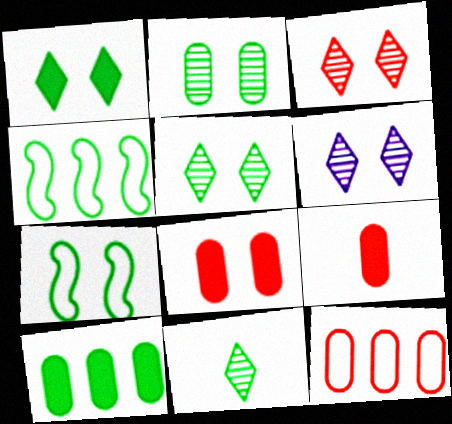[[1, 2, 7], 
[3, 5, 6], 
[4, 6, 9], 
[6, 7, 8], 
[7, 10, 11]]